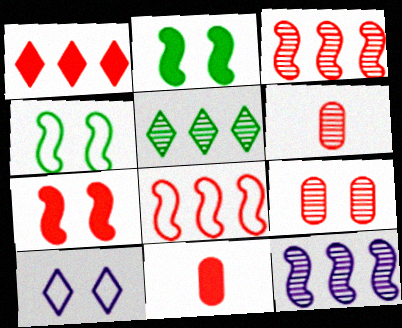[[1, 7, 11], 
[2, 9, 10]]